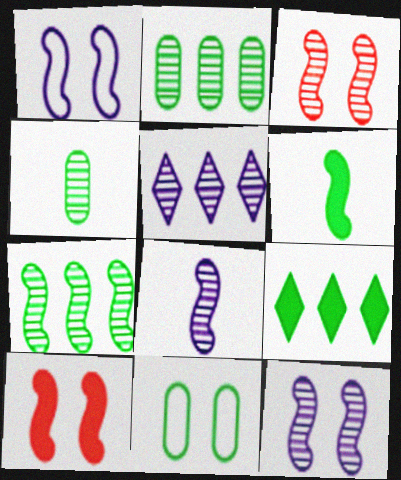[[3, 4, 5], 
[3, 7, 8]]